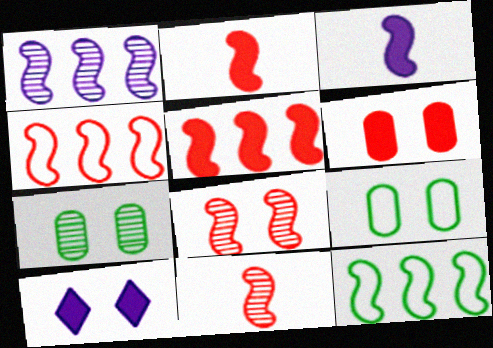[[1, 5, 12], 
[2, 4, 8], 
[3, 8, 12], 
[8, 9, 10]]